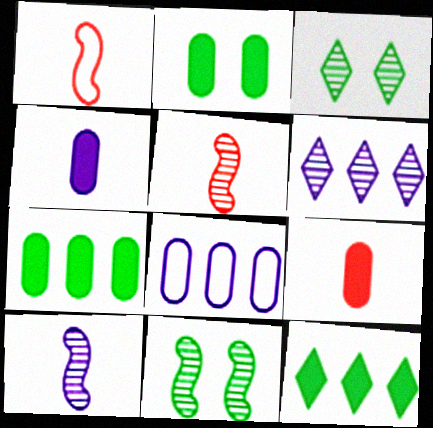[[1, 2, 6]]